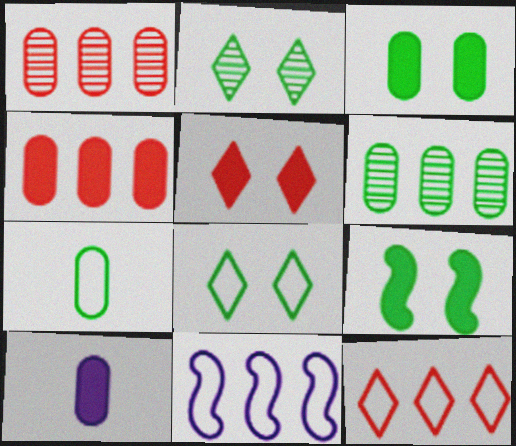[[3, 4, 10], 
[3, 6, 7]]